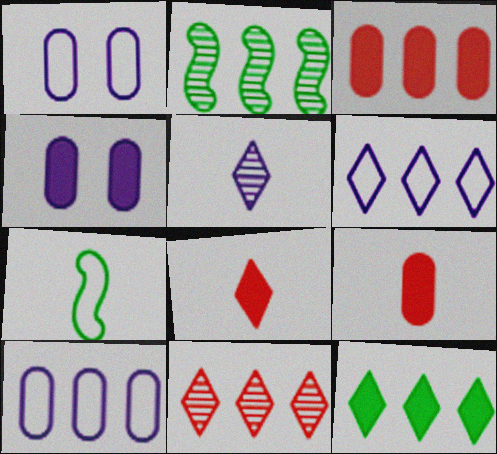[[1, 2, 8], 
[2, 3, 6], 
[4, 7, 11], 
[5, 7, 9], 
[6, 11, 12]]